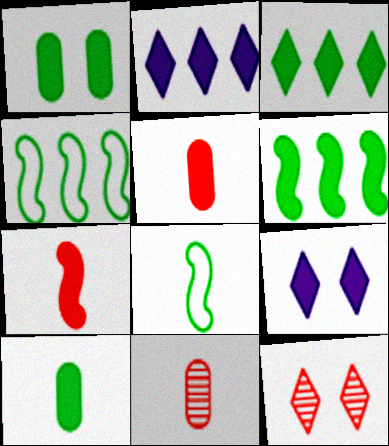[[1, 2, 7], 
[4, 9, 11], 
[5, 6, 9]]